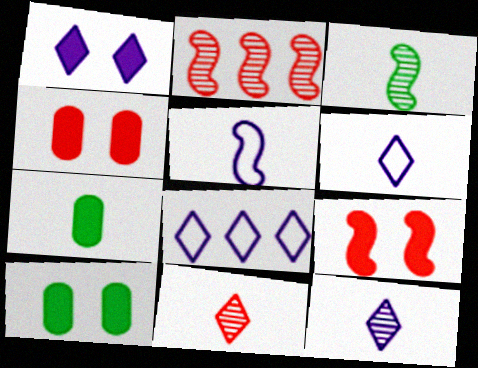[[1, 8, 12], 
[1, 9, 10], 
[2, 6, 10], 
[3, 4, 8], 
[5, 7, 11]]